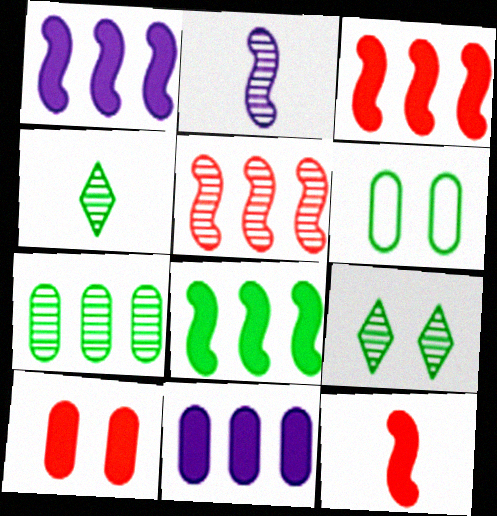[[1, 3, 8], 
[4, 6, 8]]